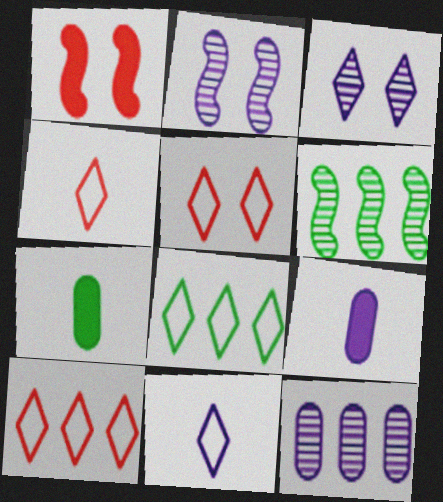[[2, 7, 10], 
[4, 5, 10], 
[5, 6, 9], 
[5, 8, 11]]